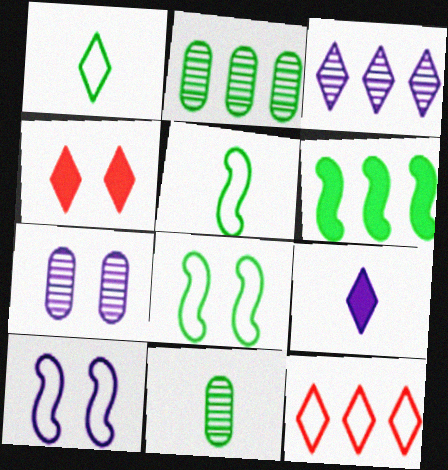[[1, 3, 4], 
[4, 7, 8]]